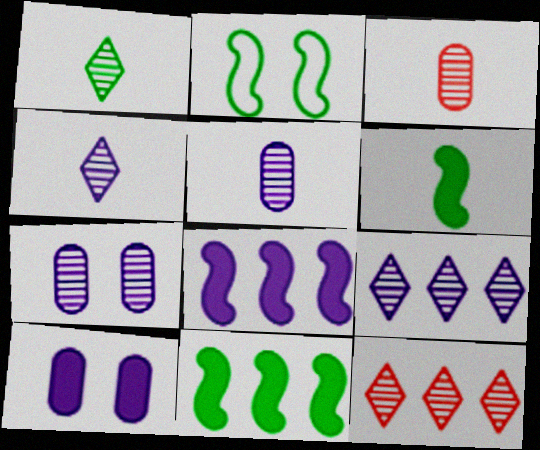[]